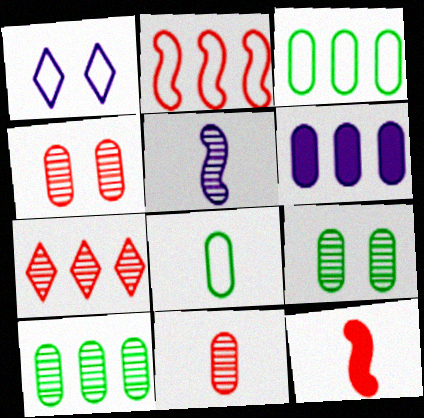[[1, 2, 8], 
[1, 5, 6], 
[1, 10, 12], 
[4, 6, 8], 
[5, 7, 9]]